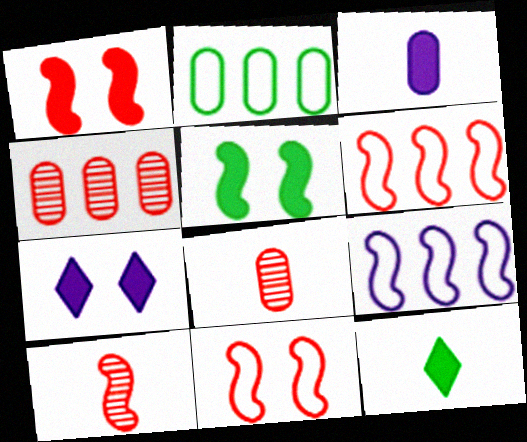[[1, 6, 10], 
[2, 7, 10], 
[5, 9, 10]]